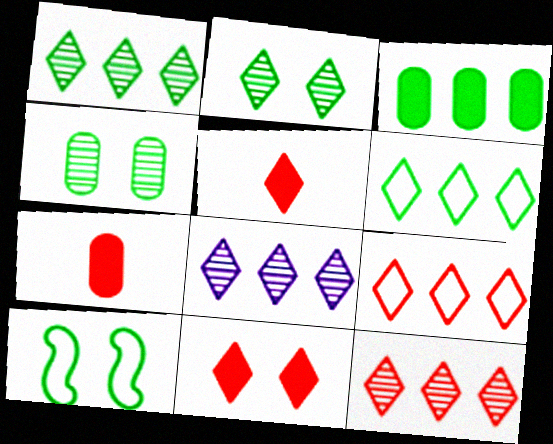[[1, 8, 12], 
[7, 8, 10]]